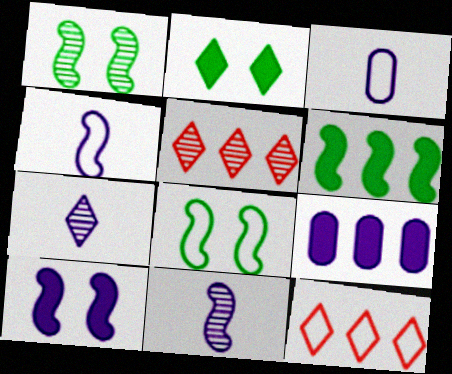[[2, 7, 12], 
[3, 8, 12]]